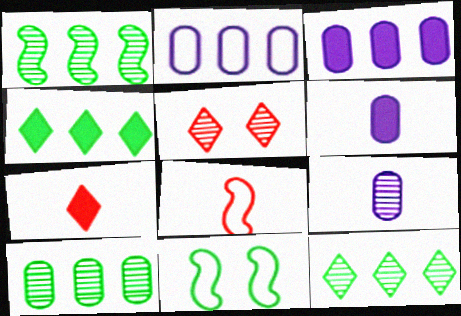[[1, 5, 9], 
[1, 10, 12]]